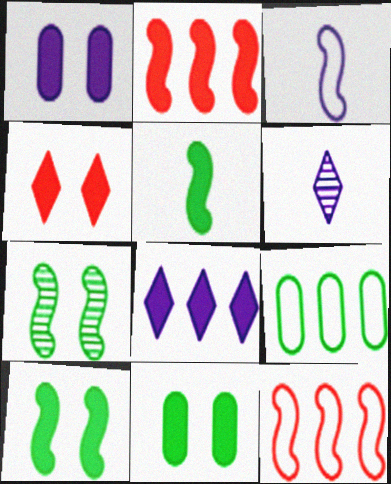[[1, 4, 10], 
[2, 3, 7], 
[6, 11, 12]]